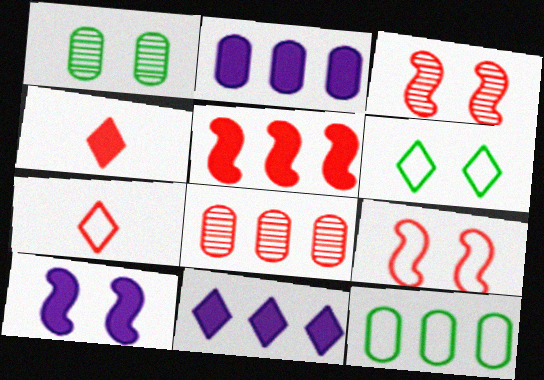[[2, 8, 12], 
[4, 8, 9]]